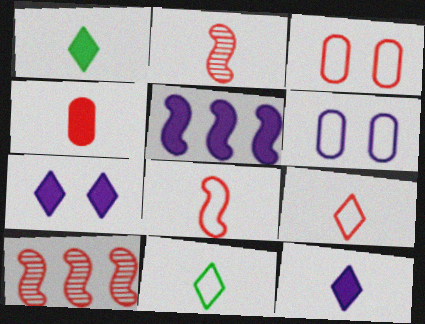[[1, 6, 10], 
[2, 4, 9]]